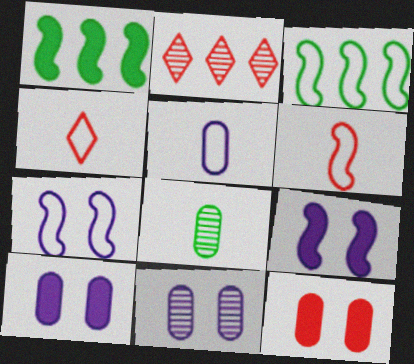[[1, 4, 11], 
[2, 6, 12], 
[3, 6, 7]]